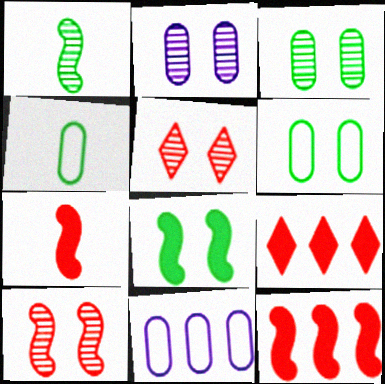[]